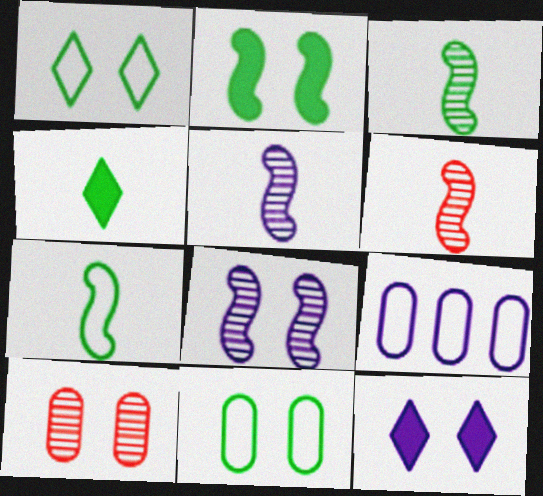[[3, 5, 6], 
[5, 9, 12]]